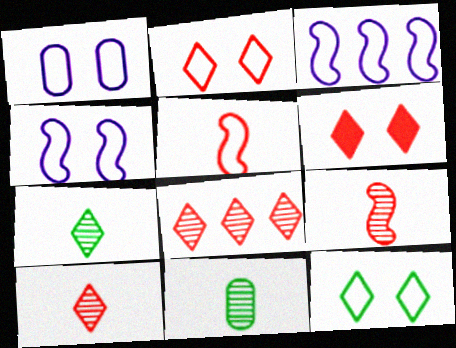[[3, 6, 11]]